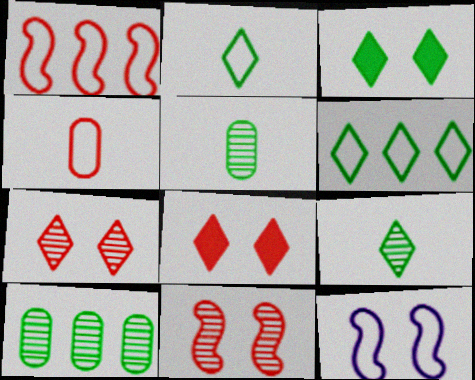[[3, 6, 9], 
[4, 6, 12]]